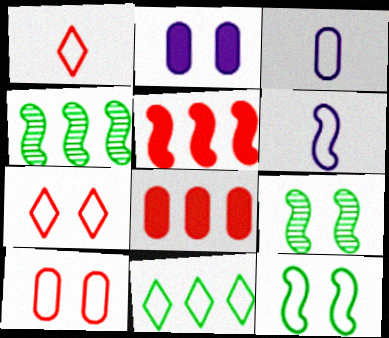[[1, 2, 4], 
[2, 7, 9], 
[5, 6, 9], 
[6, 10, 11]]